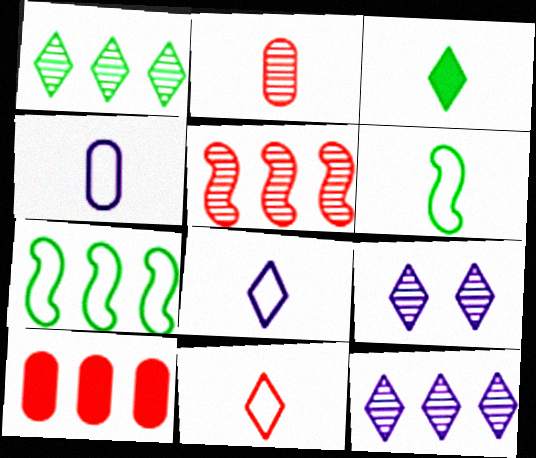[[4, 6, 11], 
[6, 9, 10], 
[7, 10, 12]]